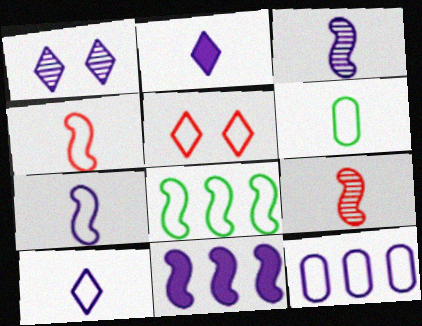[[2, 6, 9], 
[4, 6, 10]]